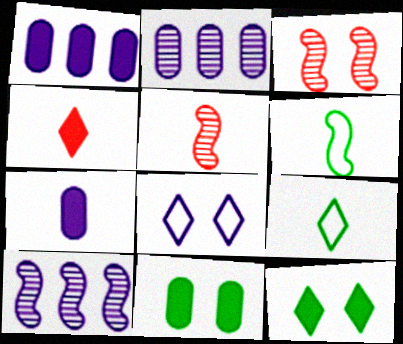[[1, 3, 9], 
[3, 8, 11], 
[5, 7, 9], 
[7, 8, 10]]